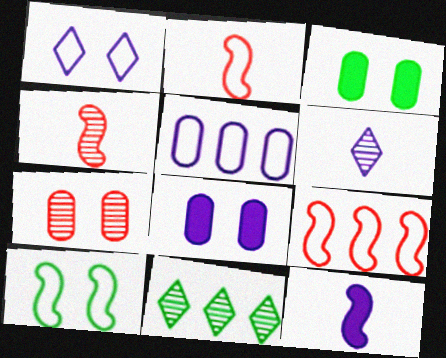[[2, 8, 11], 
[3, 6, 9]]